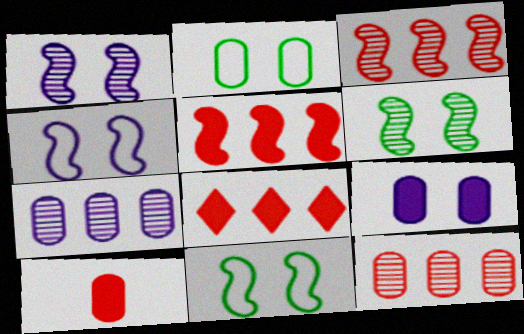[[2, 7, 10]]